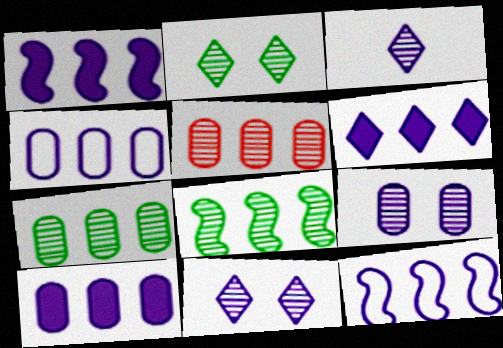[[1, 6, 10]]